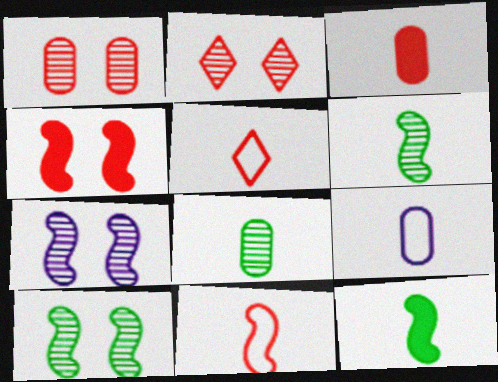[[3, 8, 9]]